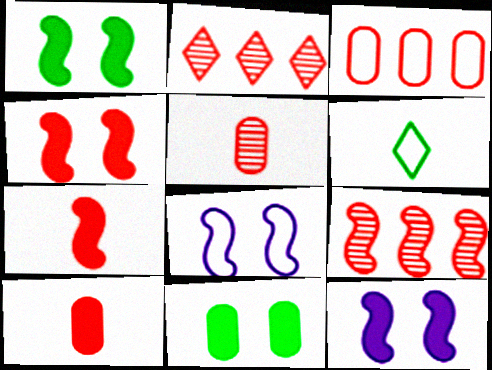[[1, 4, 12], 
[3, 6, 8]]